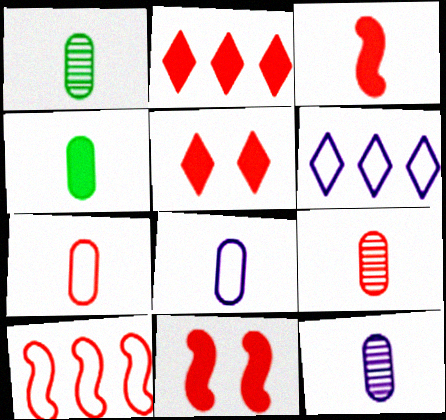[[1, 6, 11], 
[1, 9, 12], 
[4, 7, 12], 
[4, 8, 9], 
[5, 9, 10]]